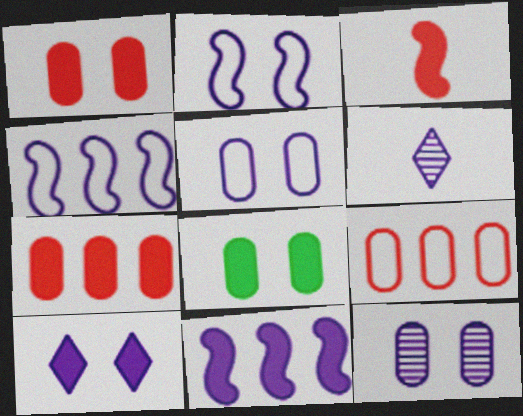[[2, 10, 12], 
[5, 6, 11]]